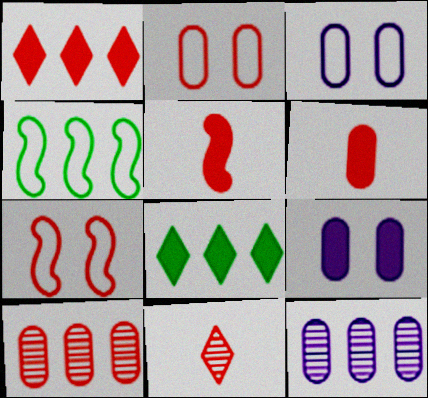[[1, 4, 12], 
[2, 6, 10], 
[4, 9, 11], 
[5, 8, 9]]